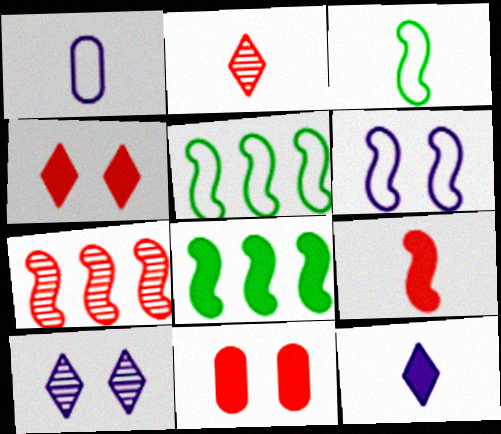[[8, 11, 12]]